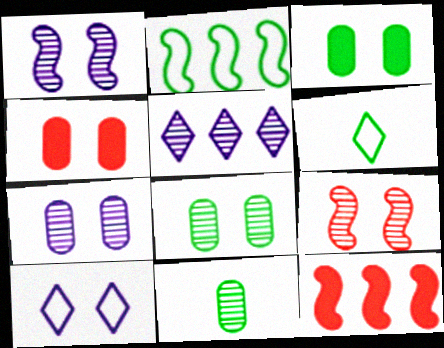[[3, 9, 10], 
[5, 9, 11], 
[6, 7, 12], 
[10, 11, 12]]